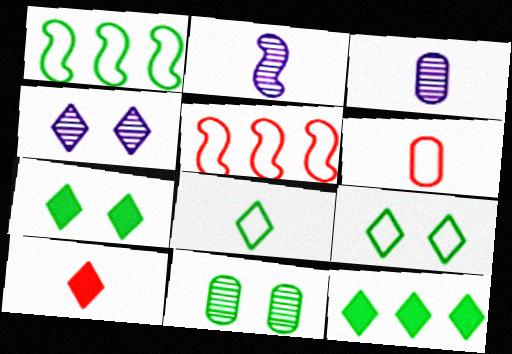[[3, 5, 7]]